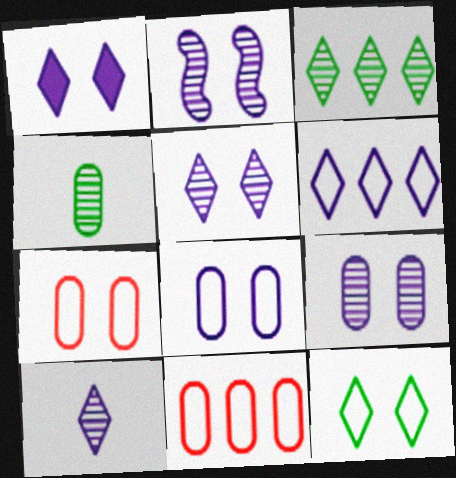[[1, 2, 8], 
[1, 6, 10], 
[2, 5, 9]]